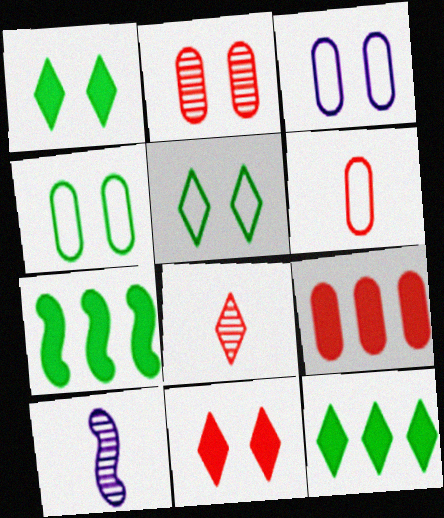[[2, 6, 9], 
[3, 7, 8], 
[5, 9, 10]]